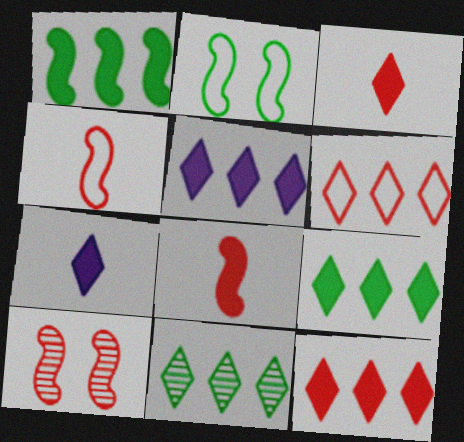[[5, 6, 11], 
[5, 9, 12]]